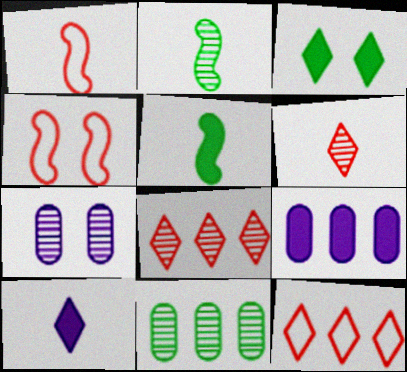[[2, 7, 8], 
[3, 4, 7], 
[4, 10, 11], 
[5, 7, 12]]